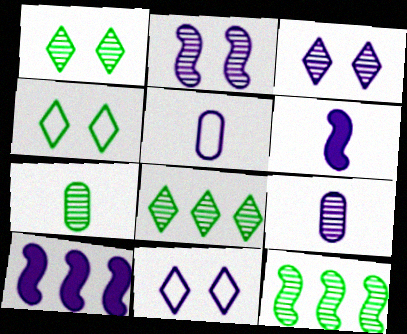[[1, 7, 12], 
[3, 5, 10], 
[9, 10, 11]]